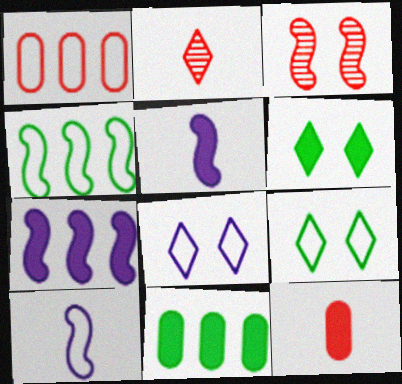[[1, 9, 10], 
[3, 4, 5], 
[6, 7, 12]]